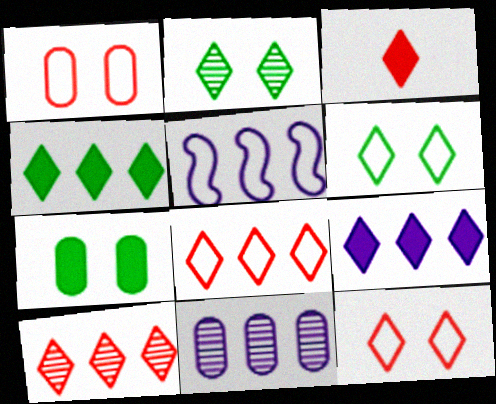[[3, 10, 12], 
[5, 9, 11]]